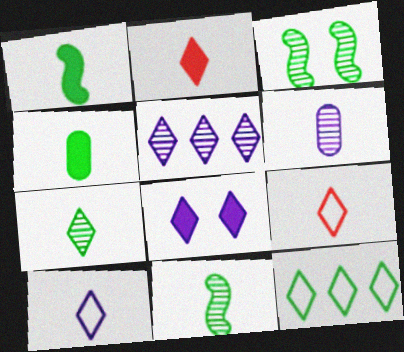[[1, 6, 9], 
[2, 7, 10], 
[3, 4, 12], 
[5, 8, 10]]